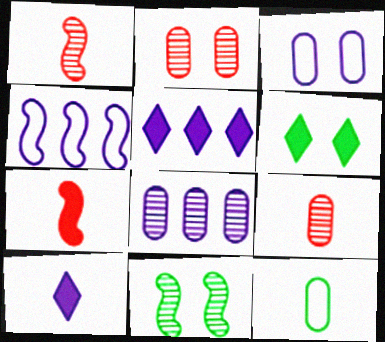[[1, 10, 12], 
[4, 5, 8], 
[4, 6, 9], 
[4, 7, 11]]